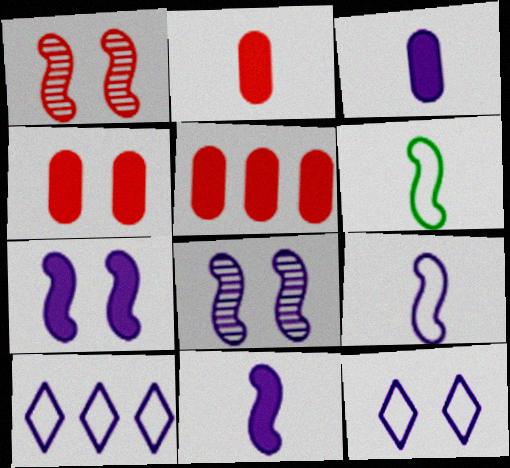[[2, 4, 5], 
[3, 8, 10]]